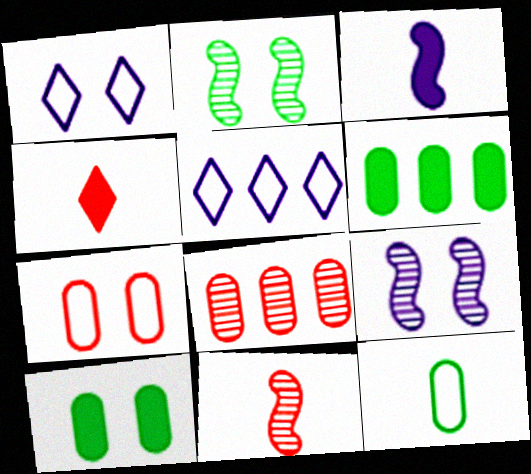[[1, 6, 11], 
[5, 10, 11]]